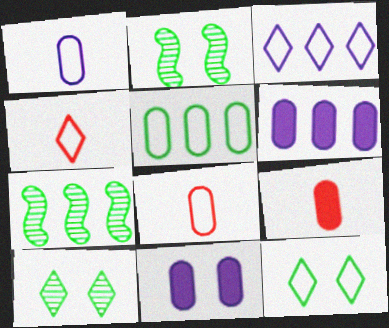[[2, 3, 9], 
[2, 4, 6], 
[3, 4, 12], 
[4, 7, 11]]